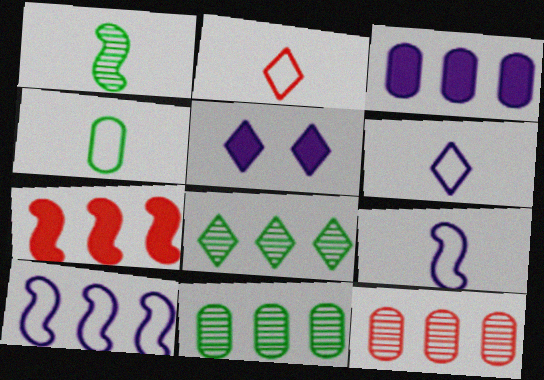[[2, 4, 9], 
[2, 5, 8]]